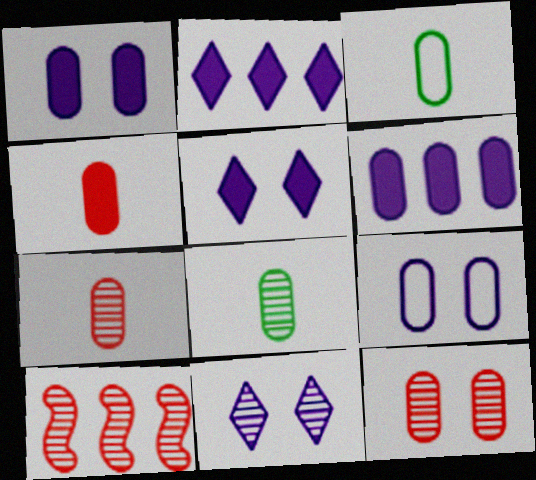[[3, 5, 10], 
[3, 6, 12], 
[8, 10, 11]]